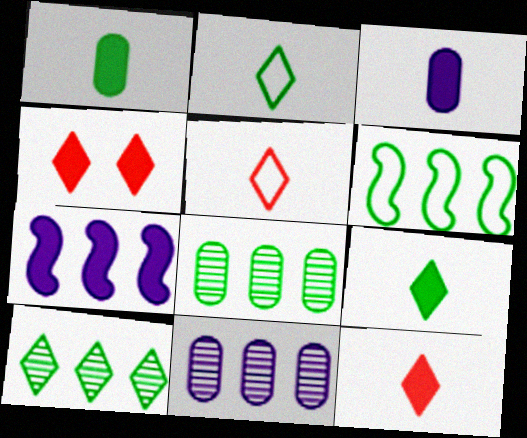[[1, 4, 7]]